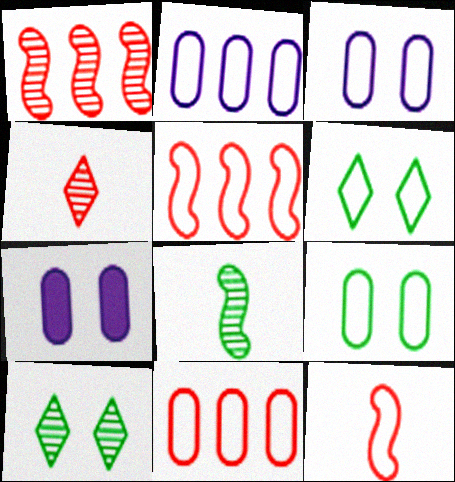[[2, 6, 12]]